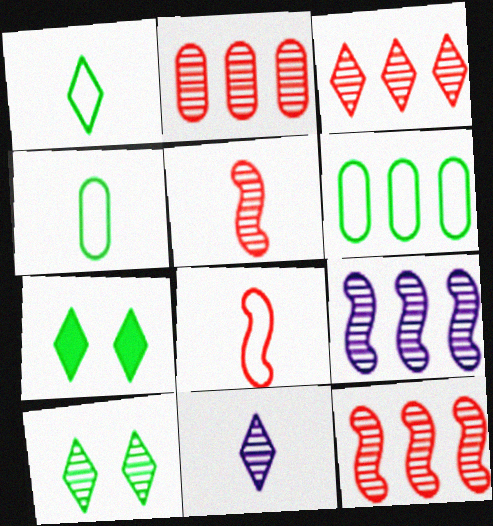[[2, 3, 12], 
[3, 10, 11]]